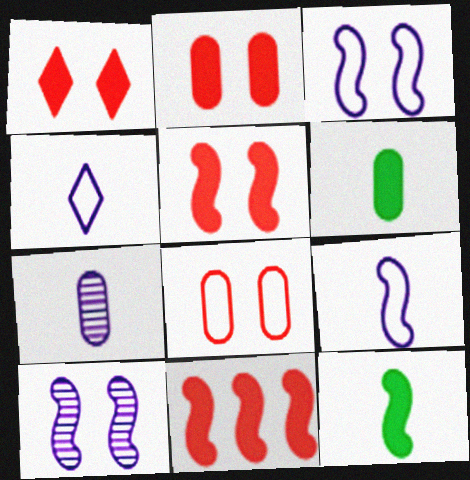[[1, 2, 5]]